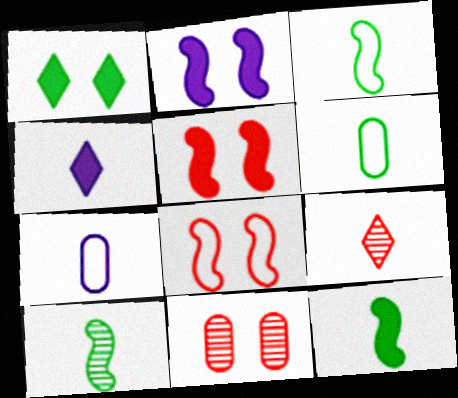[[3, 10, 12], 
[7, 9, 12]]